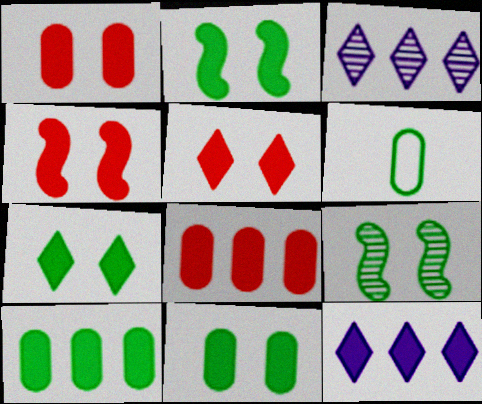[[1, 4, 5], 
[2, 7, 11], 
[3, 4, 6]]